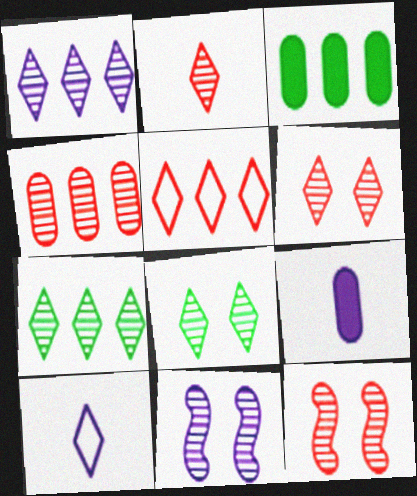[[1, 2, 8], 
[2, 4, 12], 
[3, 10, 12]]